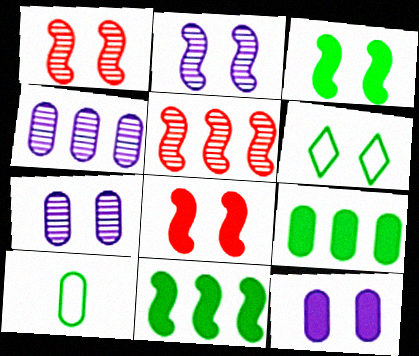[[1, 6, 12], 
[6, 7, 8]]